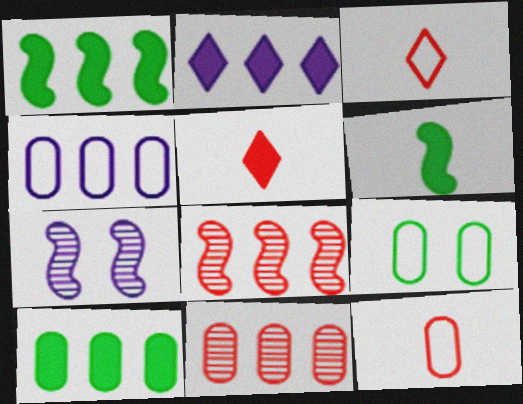[[3, 7, 10], 
[4, 9, 12], 
[4, 10, 11]]